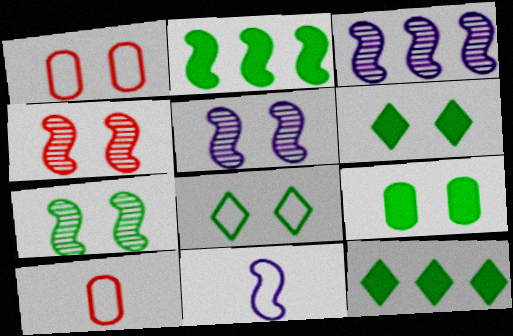[[1, 5, 6], 
[2, 4, 11], 
[3, 6, 10], 
[4, 5, 7], 
[5, 10, 12], 
[7, 8, 9]]